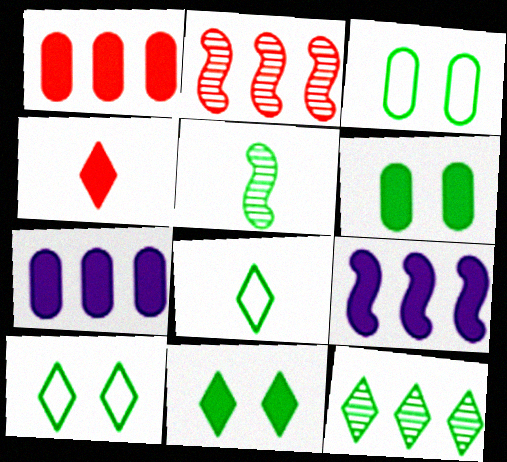[[4, 6, 9], 
[8, 11, 12]]